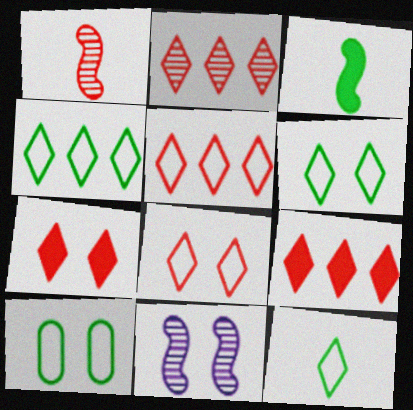[[2, 5, 9], 
[4, 6, 12], 
[7, 10, 11]]